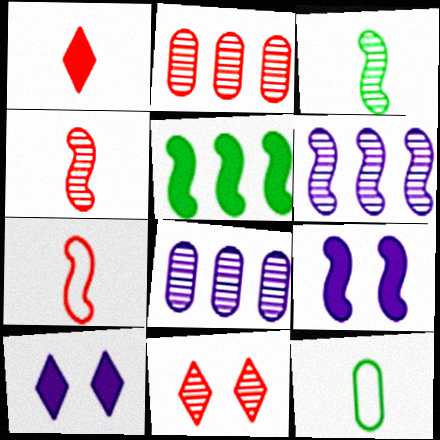[[2, 4, 11], 
[3, 8, 11]]